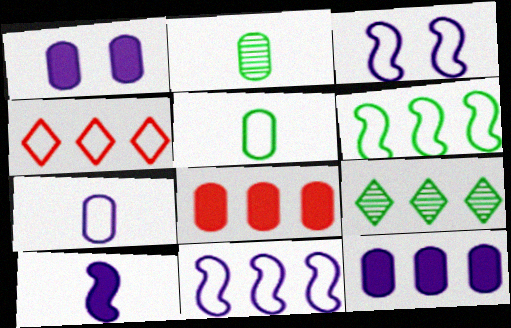[[3, 4, 5], 
[8, 9, 11]]